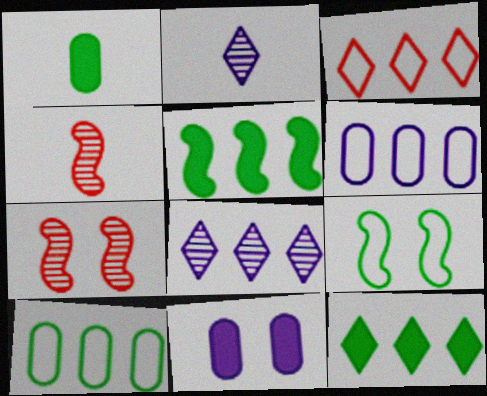[[3, 8, 12]]